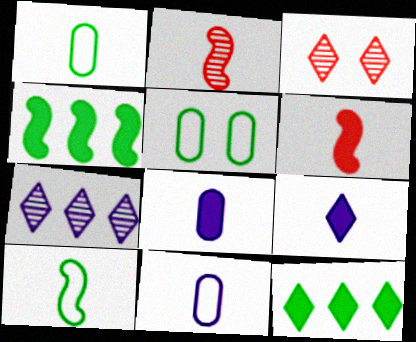[[1, 2, 9], 
[3, 4, 11], 
[5, 6, 7]]